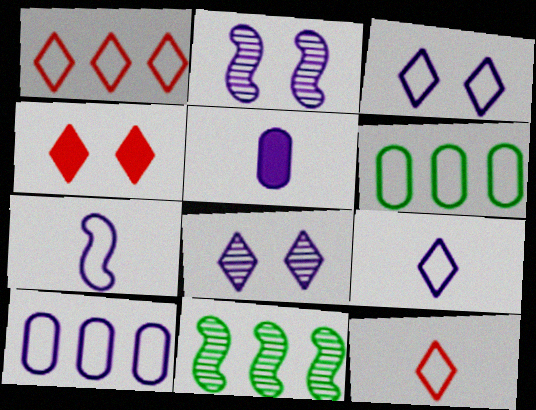[[3, 7, 10]]